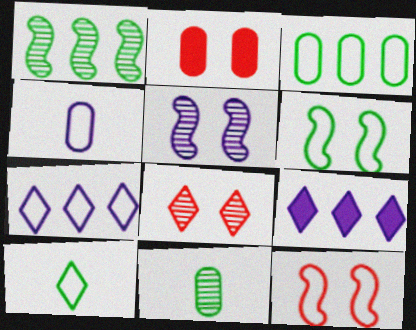[[2, 8, 12], 
[3, 6, 10], 
[4, 5, 9], 
[8, 9, 10], 
[9, 11, 12]]